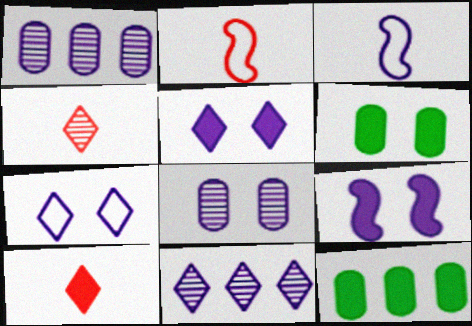[[1, 3, 5], 
[2, 6, 11], 
[7, 8, 9], 
[9, 10, 12]]